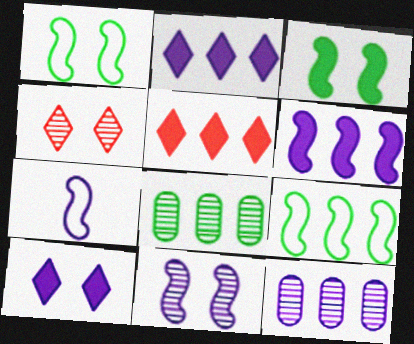[[5, 9, 12], 
[6, 7, 11], 
[7, 10, 12]]